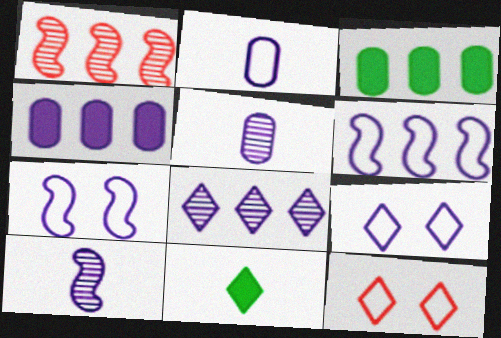[[2, 6, 9], 
[3, 10, 12], 
[4, 6, 8], 
[4, 9, 10], 
[8, 11, 12]]